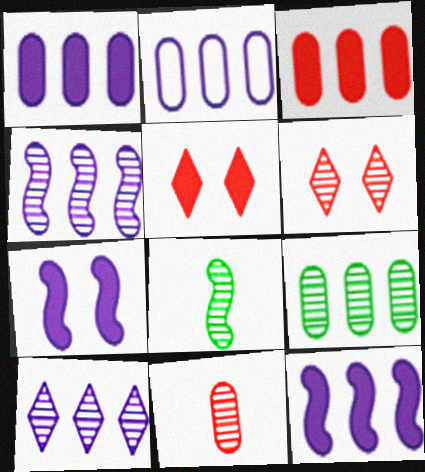[[2, 3, 9], 
[2, 5, 8], 
[2, 10, 12]]